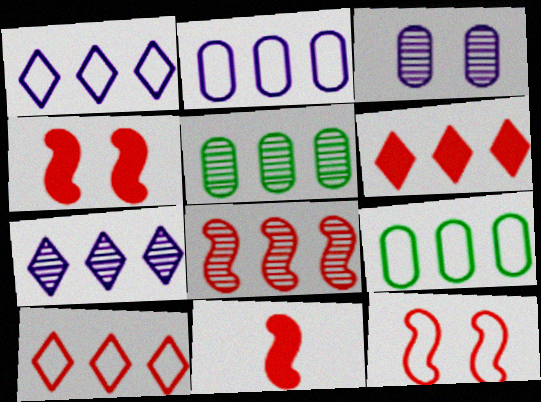[[5, 7, 8], 
[8, 11, 12]]